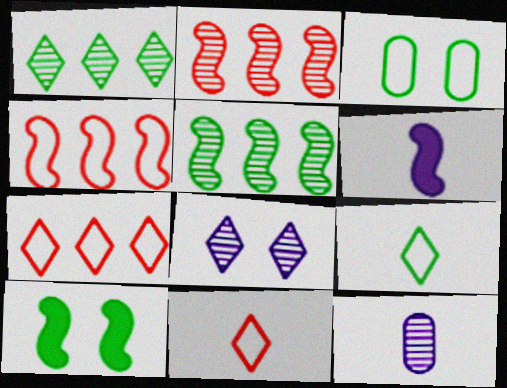[[7, 10, 12]]